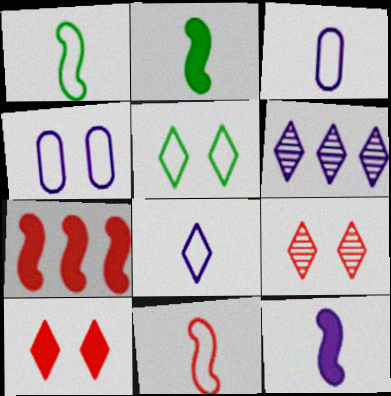[[4, 6, 12]]